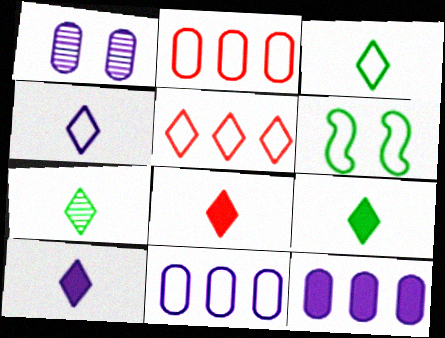[[2, 4, 6], 
[3, 7, 9], 
[4, 7, 8], 
[8, 9, 10]]